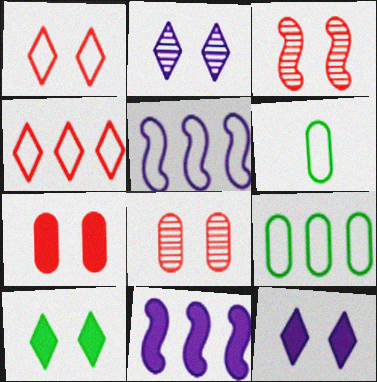[[1, 2, 10], 
[1, 3, 7], 
[1, 5, 6], 
[4, 5, 9]]